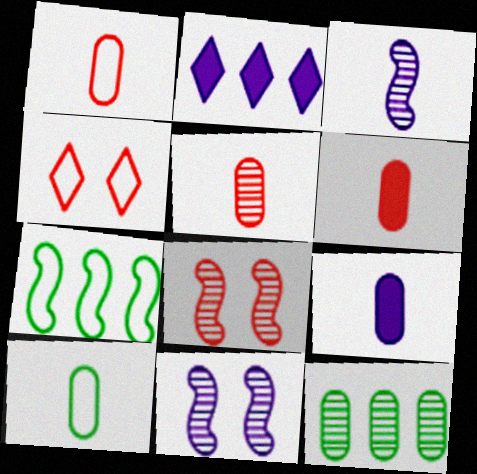[[1, 5, 6], 
[2, 8, 10], 
[5, 9, 10]]